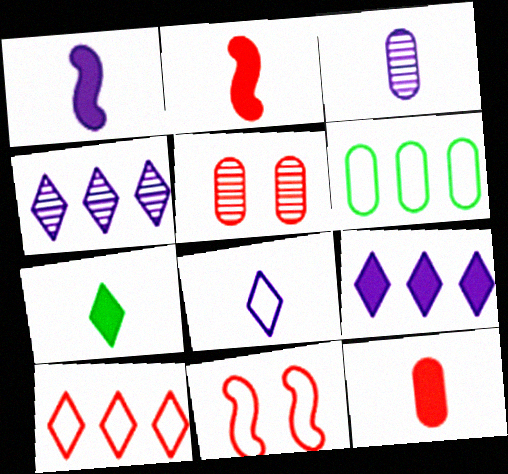[[1, 3, 8], 
[1, 7, 12], 
[2, 5, 10], 
[6, 8, 11]]